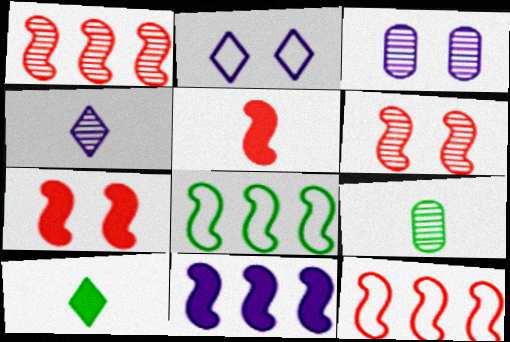[[1, 8, 11], 
[3, 10, 12], 
[5, 6, 12]]